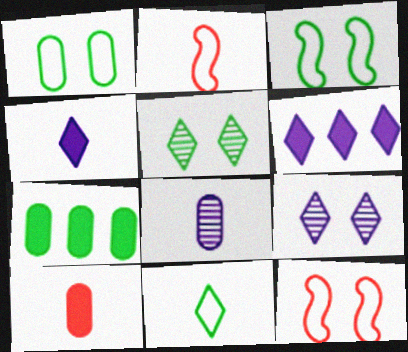[[2, 7, 9]]